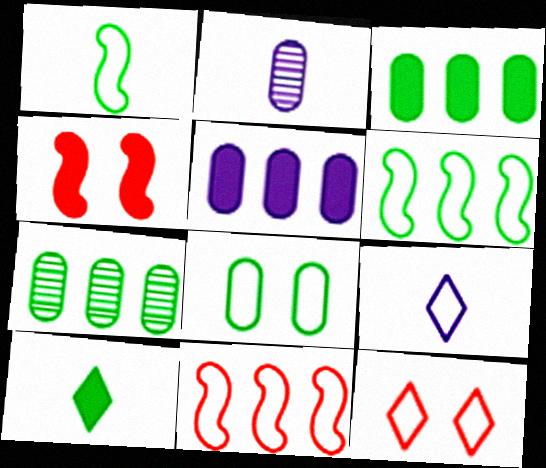[[4, 5, 10], 
[4, 7, 9], 
[8, 9, 11]]